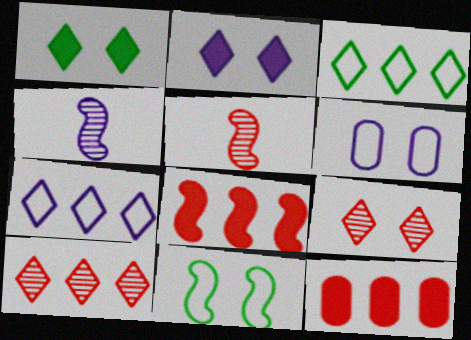[[4, 8, 11]]